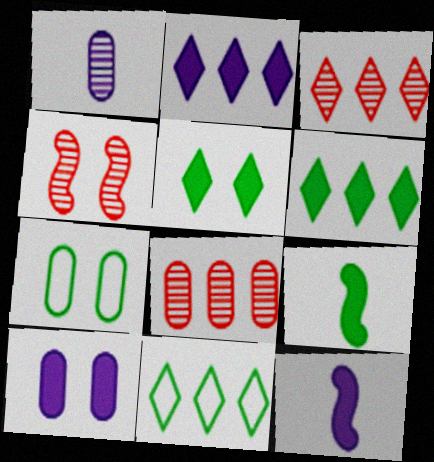[[2, 3, 11], 
[2, 10, 12], 
[3, 7, 12]]